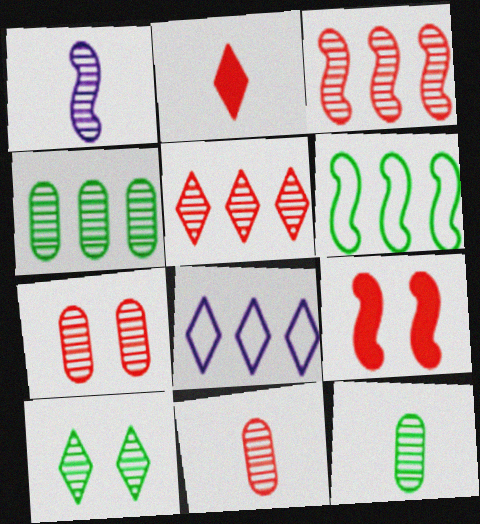[[1, 6, 9], 
[2, 8, 10], 
[8, 9, 12]]